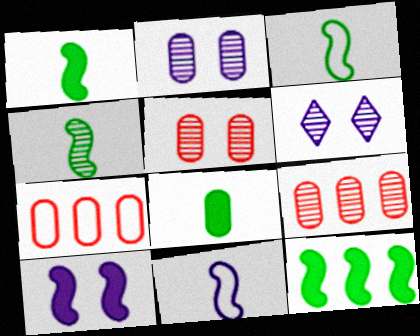[[1, 3, 4], 
[1, 6, 7], 
[2, 7, 8], 
[4, 6, 9]]